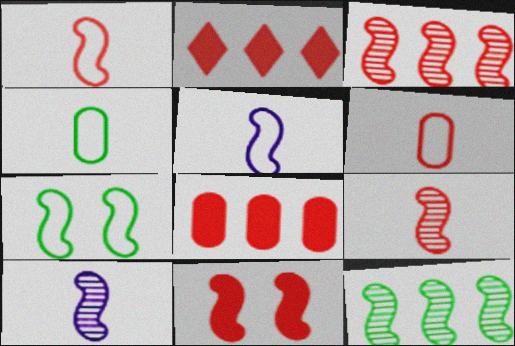[[1, 3, 11], 
[5, 11, 12]]